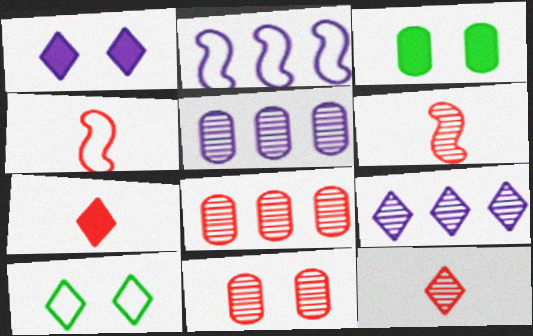[[2, 3, 12], 
[3, 4, 9], 
[7, 9, 10]]